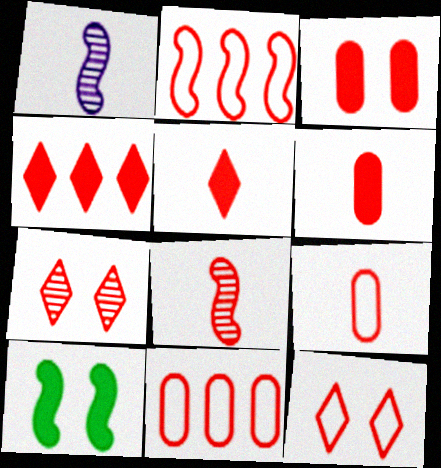[[1, 2, 10], 
[2, 6, 7], 
[2, 9, 12], 
[5, 8, 9]]